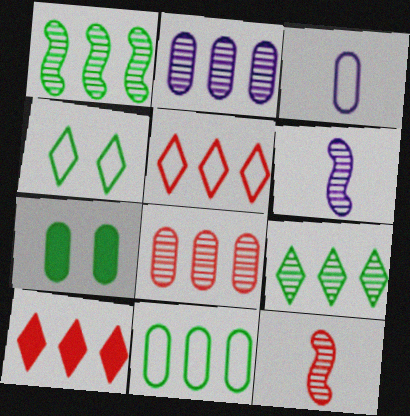[[3, 7, 8], 
[5, 6, 7]]